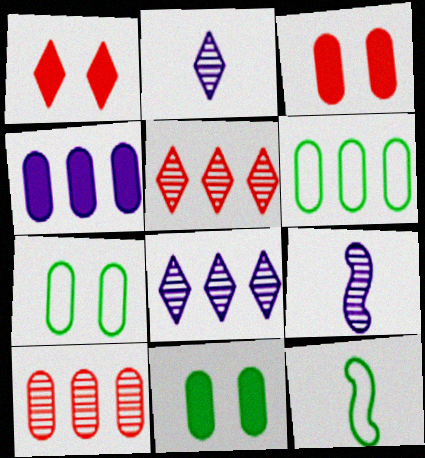[[1, 6, 9], 
[3, 8, 12], 
[4, 6, 10]]